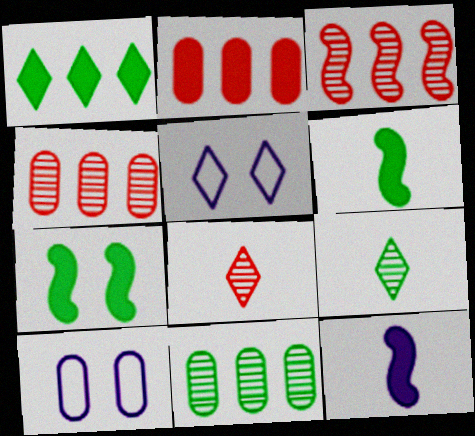[[1, 5, 8], 
[4, 5, 6]]